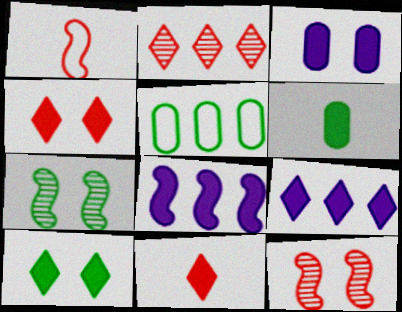[[1, 7, 8], 
[2, 5, 8], 
[4, 6, 8], 
[9, 10, 11]]